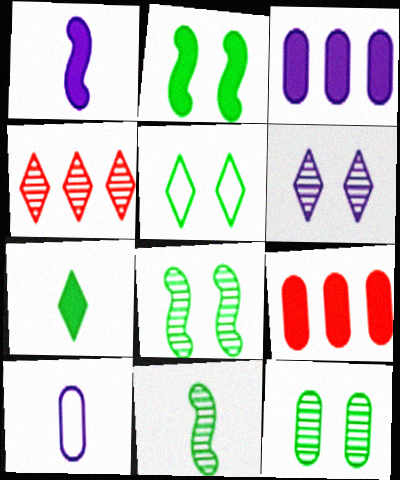[[2, 4, 10], 
[2, 5, 12], 
[9, 10, 12]]